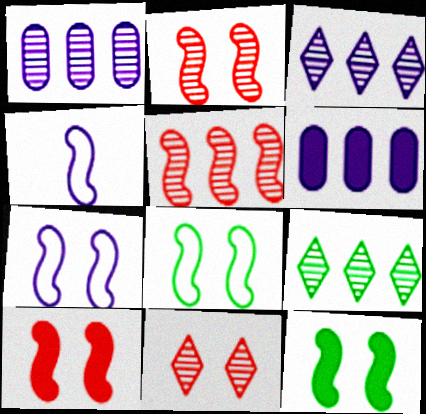[[1, 5, 9], 
[2, 7, 12], 
[4, 5, 12]]